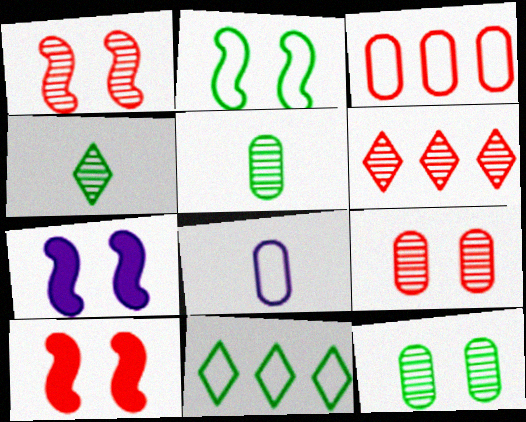[[1, 2, 7], 
[3, 4, 7]]